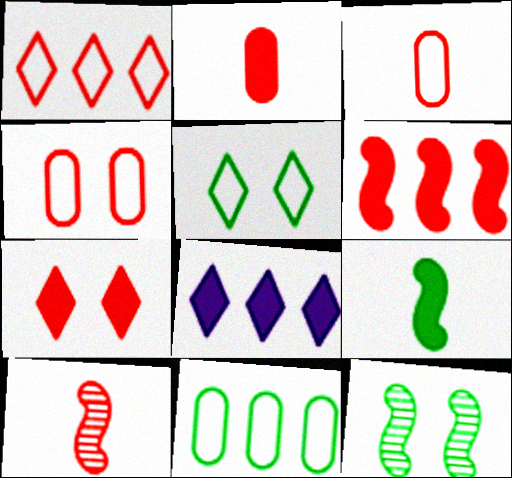[[2, 6, 7], 
[3, 8, 12]]